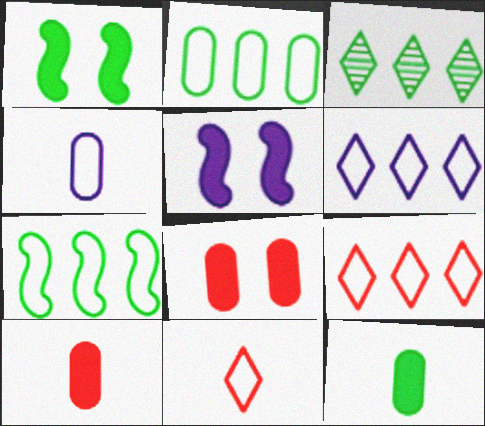[]